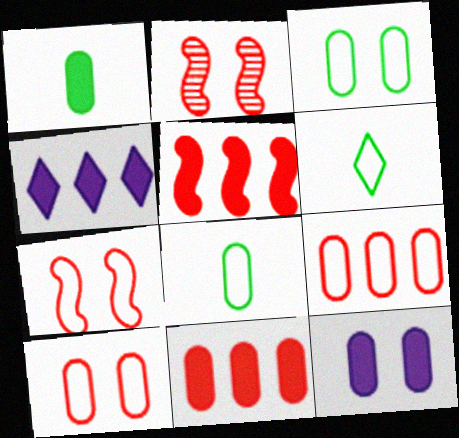[[1, 11, 12], 
[2, 4, 8]]